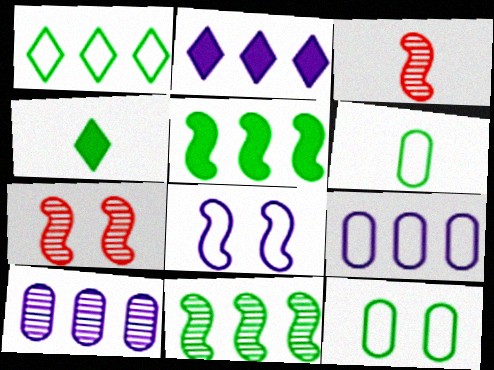[[2, 3, 12], 
[2, 6, 7], 
[3, 5, 8], 
[4, 7, 9], 
[4, 11, 12]]